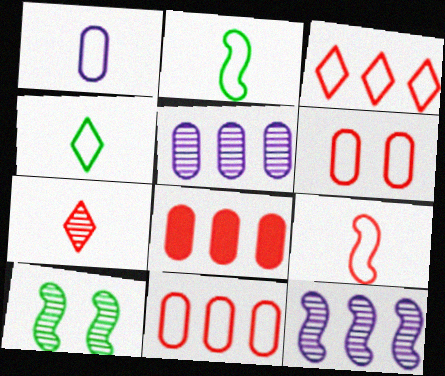[[1, 4, 9], 
[3, 6, 9], 
[5, 7, 10]]